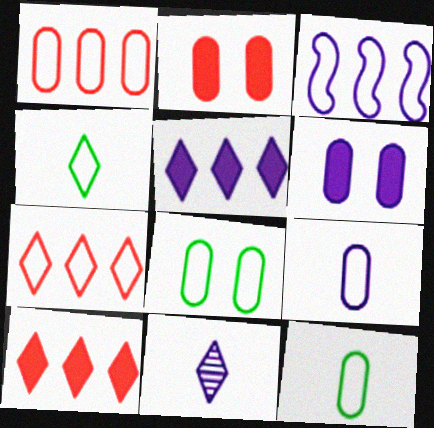[[1, 8, 9], 
[3, 6, 11]]